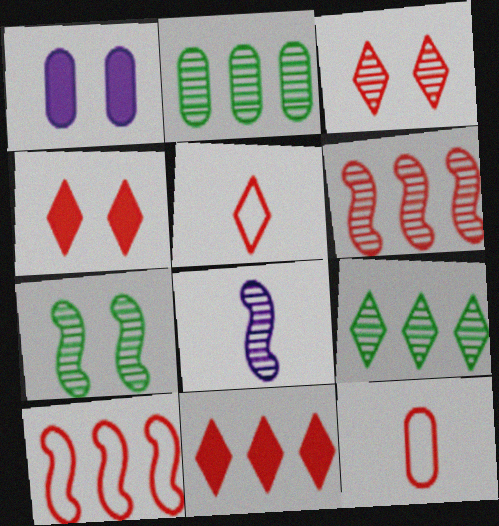[[1, 2, 12], 
[2, 3, 8], 
[3, 5, 11], 
[4, 6, 12], 
[6, 7, 8]]